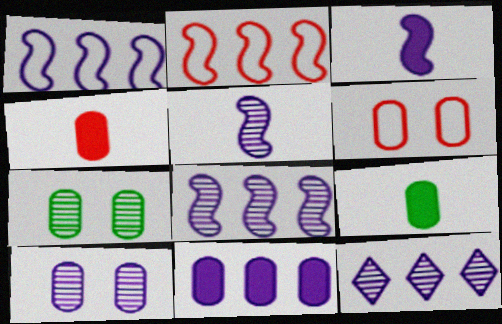[[1, 11, 12], 
[5, 10, 12]]